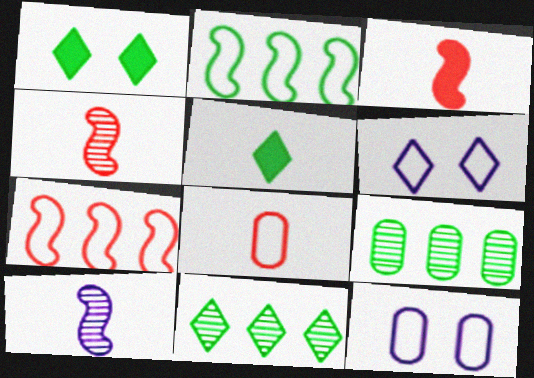[[2, 6, 8], 
[3, 6, 9], 
[3, 11, 12], 
[5, 8, 10]]